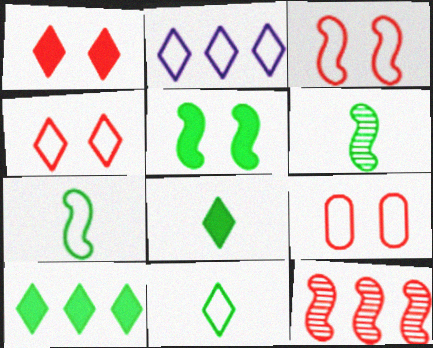[[2, 4, 11], 
[2, 7, 9], 
[3, 4, 9]]